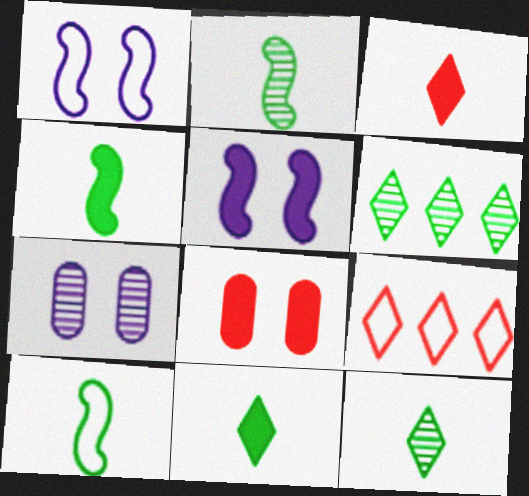[[2, 4, 10], 
[4, 7, 9]]